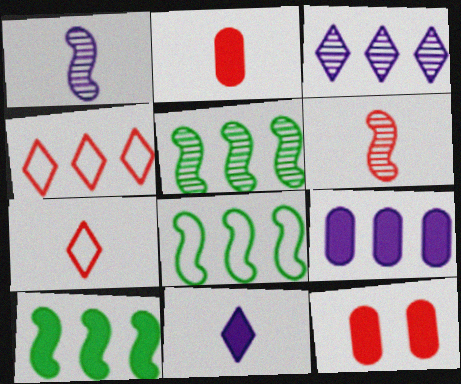[[2, 6, 7], 
[4, 5, 9], 
[4, 6, 12], 
[5, 8, 10], 
[10, 11, 12]]